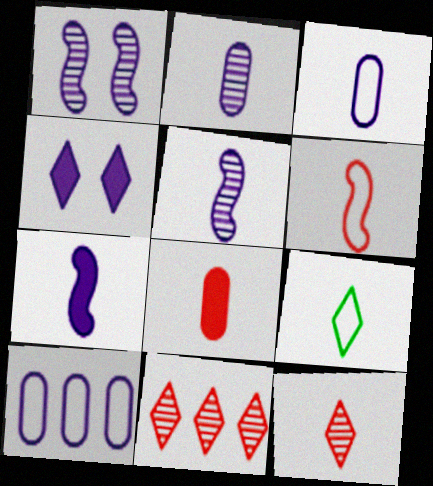[[3, 6, 9], 
[4, 5, 10], 
[4, 9, 11], 
[5, 8, 9], 
[6, 8, 12]]